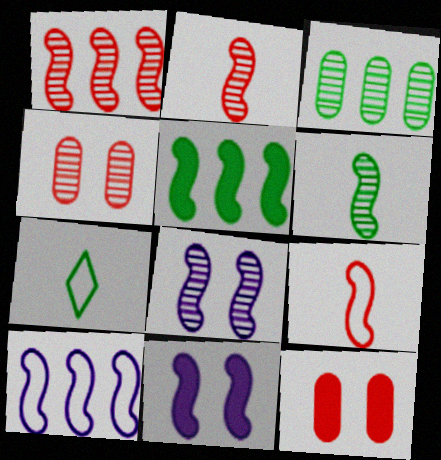[[1, 5, 10], 
[1, 6, 8], 
[5, 8, 9]]